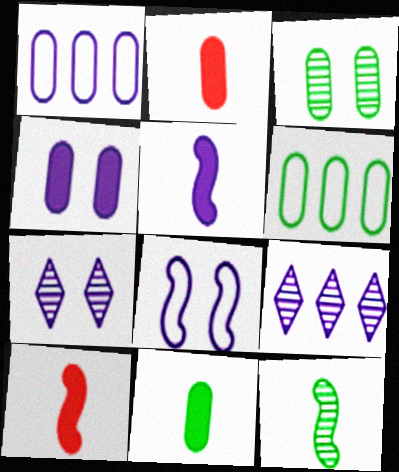[[1, 2, 3], 
[1, 5, 7], 
[3, 6, 11], 
[4, 7, 8], 
[6, 7, 10]]